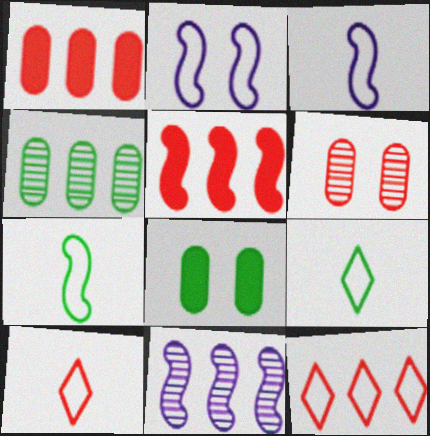[[5, 6, 10], 
[8, 10, 11]]